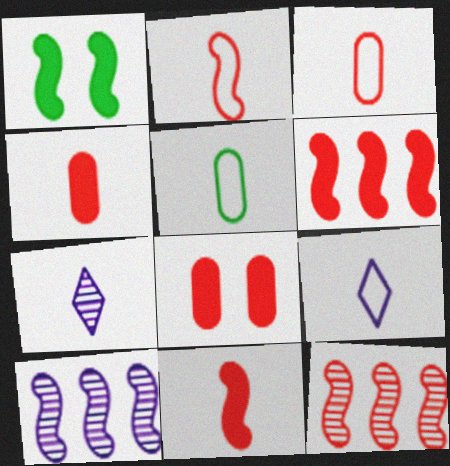[[1, 2, 10], 
[2, 5, 9], 
[5, 7, 11]]